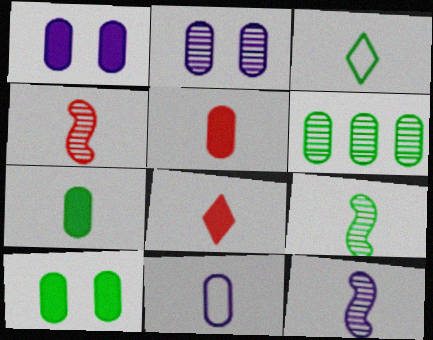[[3, 5, 12], 
[3, 7, 9], 
[4, 9, 12], 
[8, 9, 11]]